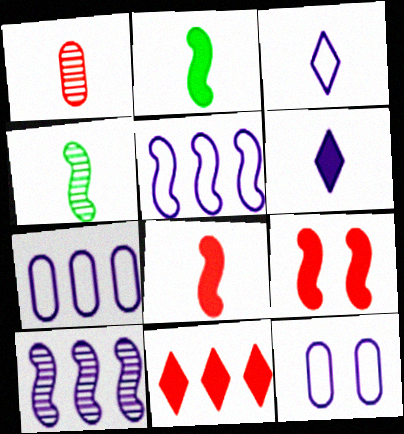[[1, 2, 3], 
[3, 5, 12], 
[4, 5, 9], 
[4, 11, 12], 
[6, 10, 12]]